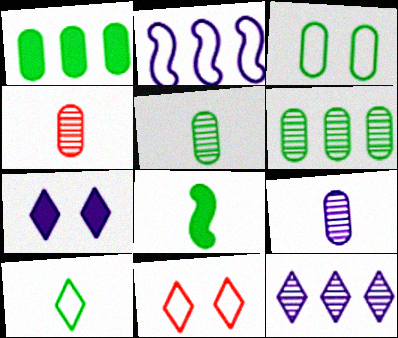[[1, 3, 5], 
[2, 7, 9], 
[4, 5, 9], 
[5, 8, 10]]